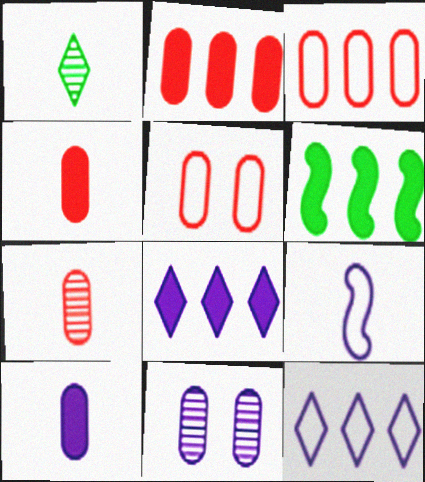[[1, 4, 9], 
[2, 5, 7], 
[2, 6, 8], 
[8, 9, 11]]